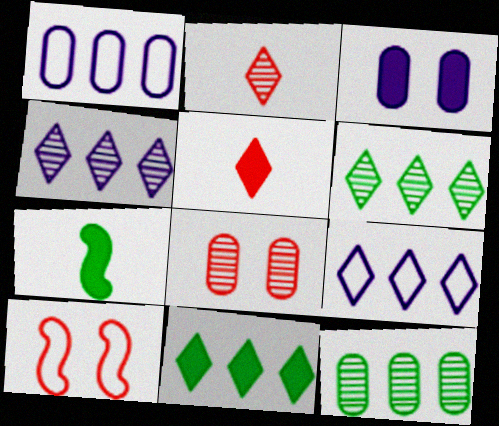[[7, 8, 9]]